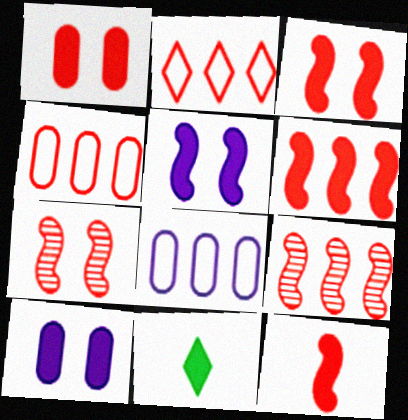[[3, 6, 12], 
[6, 10, 11], 
[7, 8, 11]]